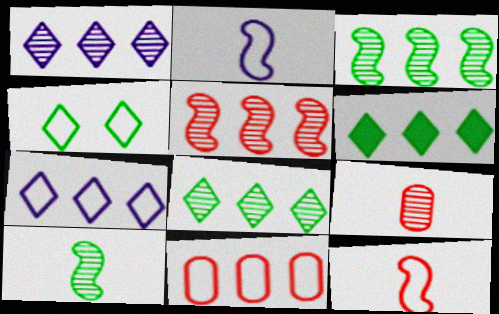[[2, 4, 11]]